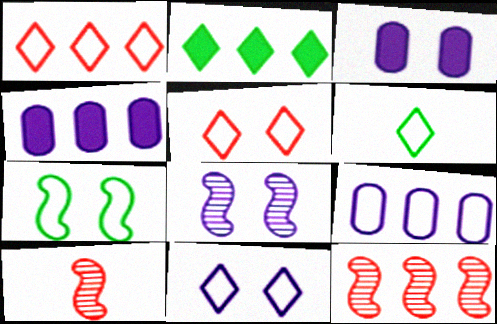[[1, 6, 11], 
[2, 9, 12], 
[3, 6, 12], 
[3, 8, 11]]